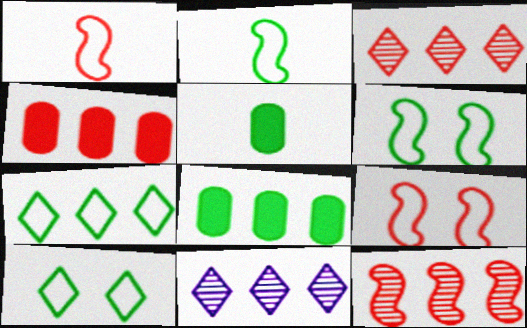[[5, 9, 11]]